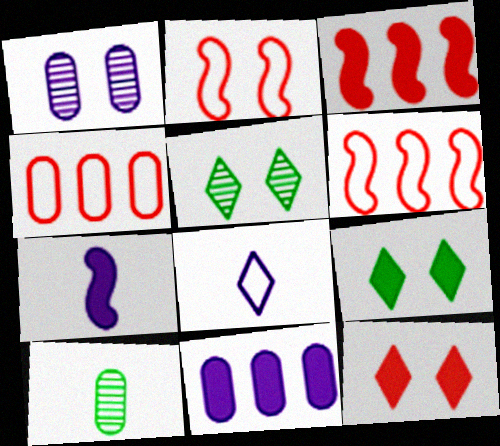[[1, 2, 9], 
[4, 5, 7]]